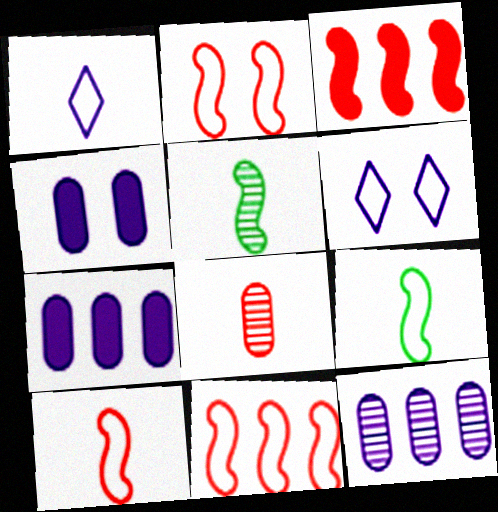[[2, 10, 11]]